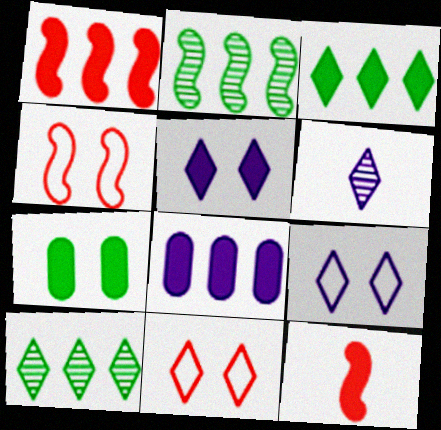[[1, 3, 8], 
[3, 6, 11]]